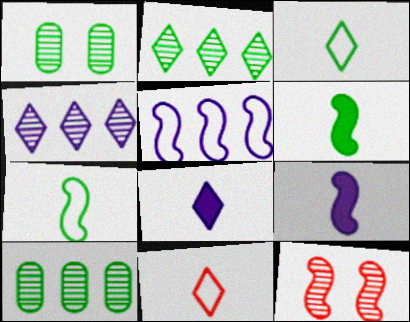[[5, 6, 12]]